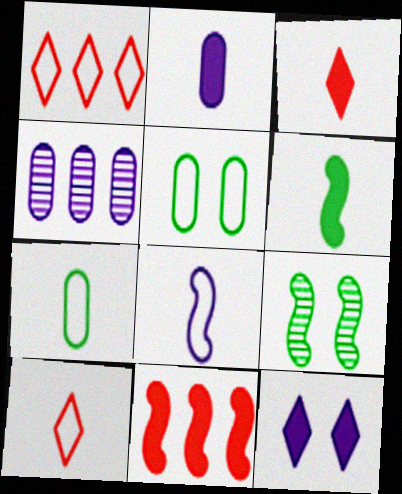[[1, 2, 9], 
[1, 5, 8], 
[2, 3, 6], 
[4, 8, 12], 
[7, 8, 10], 
[8, 9, 11]]